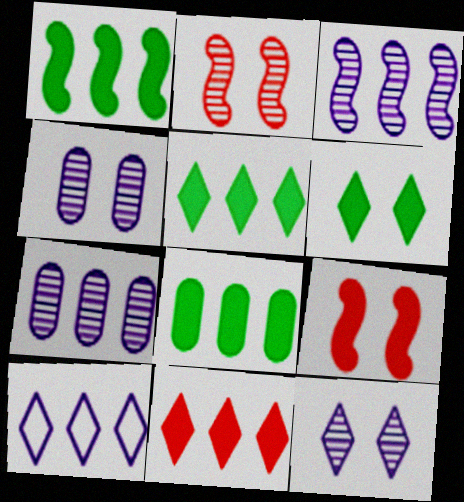[[1, 5, 8]]